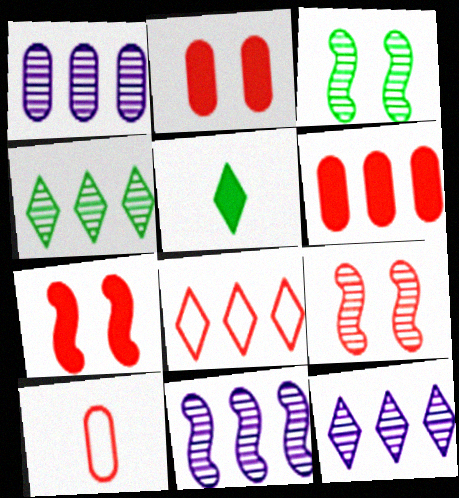[[1, 11, 12]]